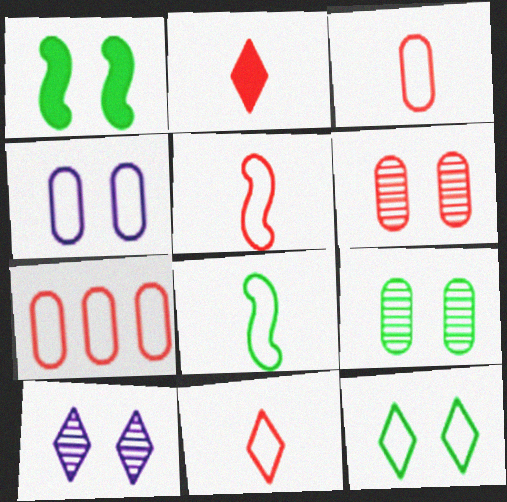[[1, 9, 12], 
[3, 5, 11]]